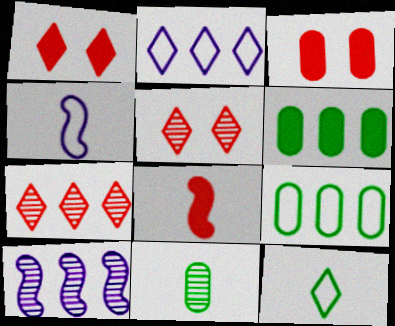[[3, 10, 12], 
[4, 5, 6], 
[5, 10, 11]]